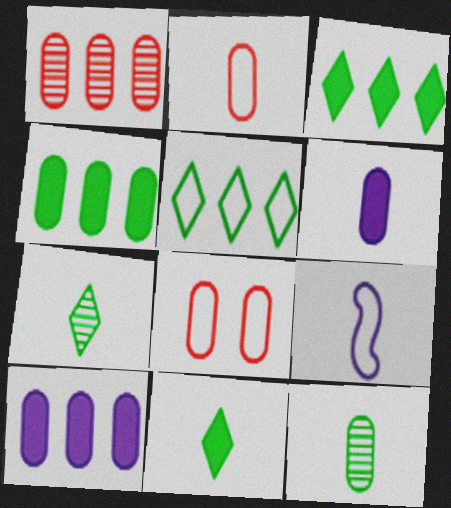[[2, 6, 12], 
[5, 8, 9], 
[8, 10, 12]]